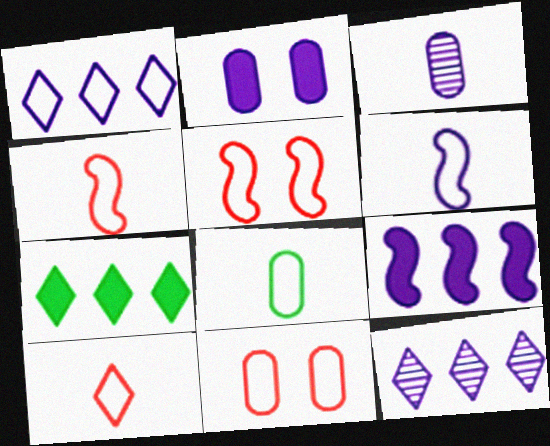[[1, 5, 8], 
[2, 6, 12], 
[3, 5, 7], 
[6, 8, 10]]